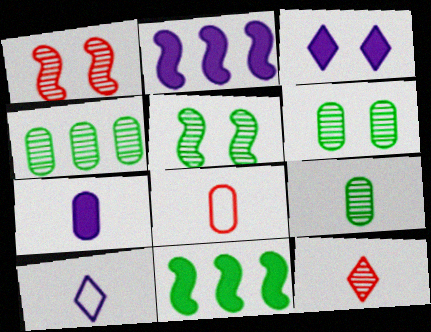[[2, 3, 7], 
[4, 6, 9], 
[7, 8, 9]]